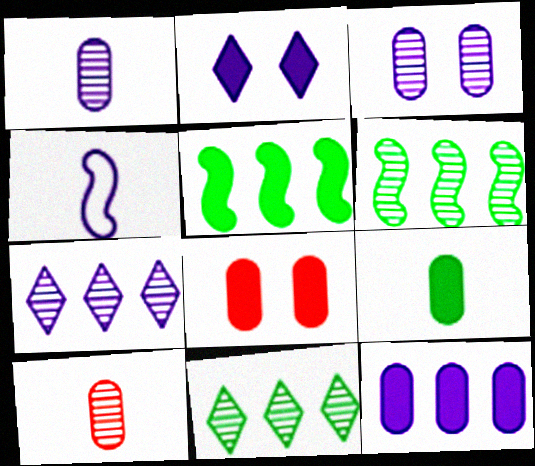[[4, 8, 11], 
[8, 9, 12]]